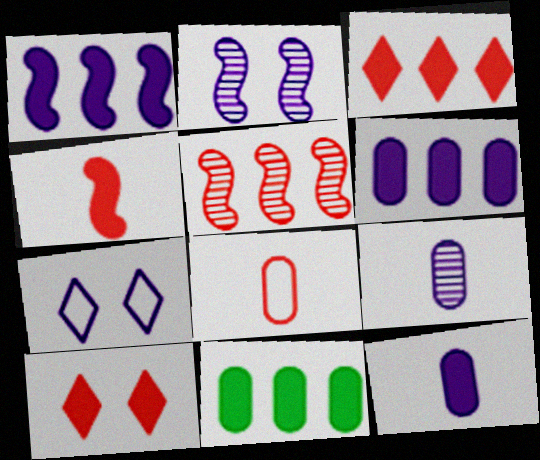[[1, 3, 11], 
[1, 7, 9], 
[5, 8, 10]]